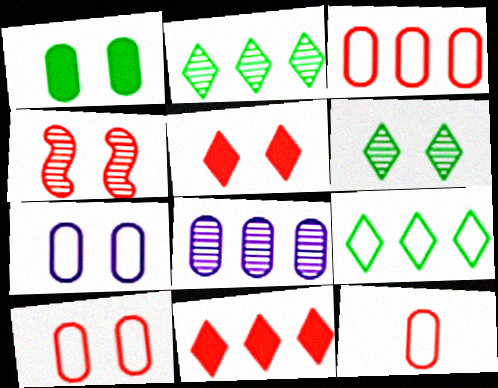[[1, 8, 12], 
[3, 10, 12], 
[4, 5, 10], 
[4, 11, 12]]